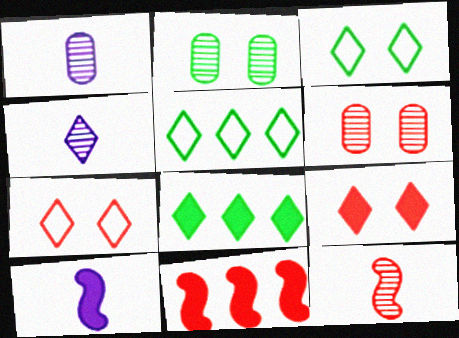[[1, 3, 11], 
[4, 5, 9], 
[4, 7, 8], 
[5, 6, 10]]